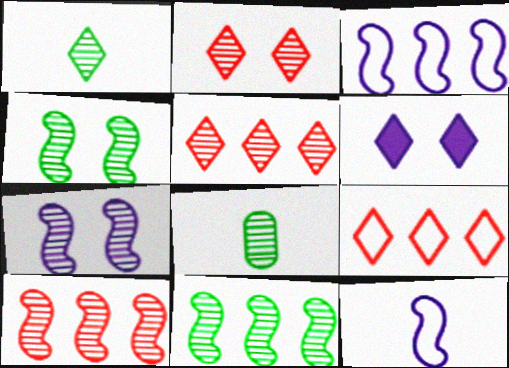[[1, 6, 9], 
[5, 7, 8]]